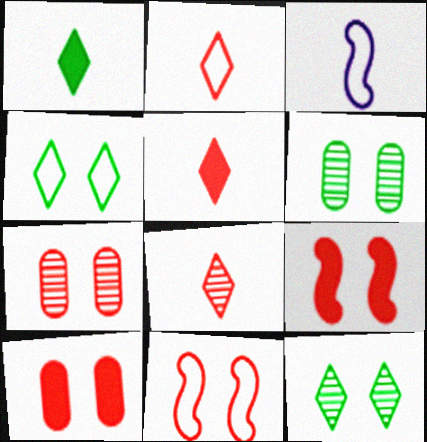[[2, 5, 8]]